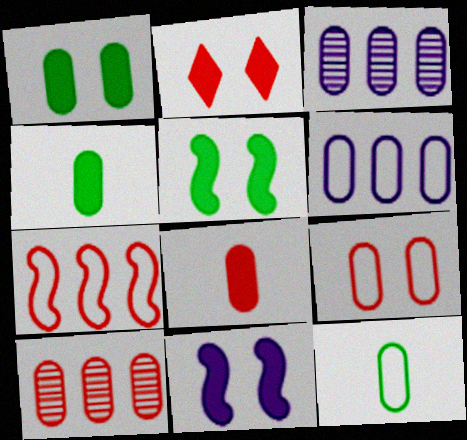[[1, 2, 11], 
[3, 4, 9], 
[6, 9, 12], 
[8, 9, 10]]